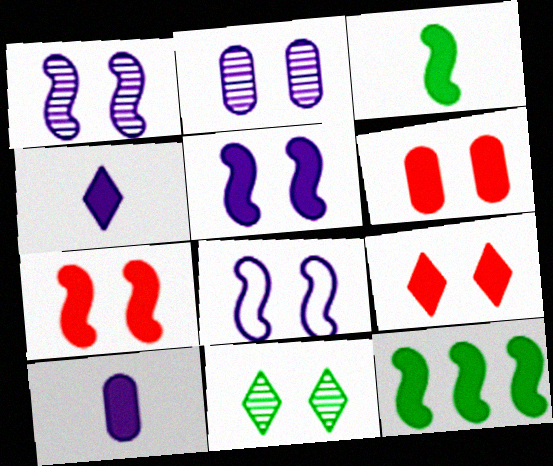[[1, 5, 8], 
[4, 6, 12], 
[6, 7, 9], 
[6, 8, 11], 
[9, 10, 12]]